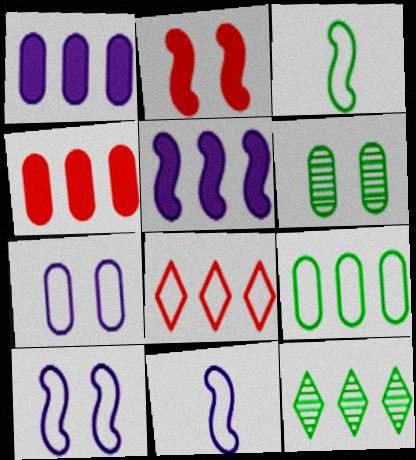[[3, 7, 8]]